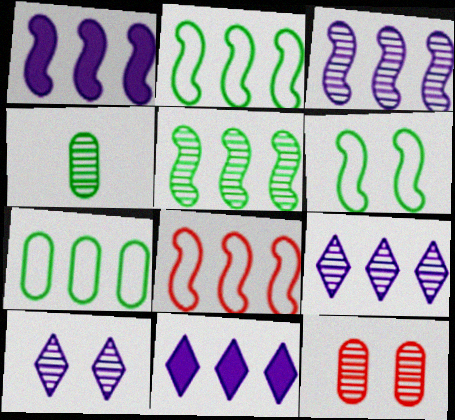[[1, 5, 8]]